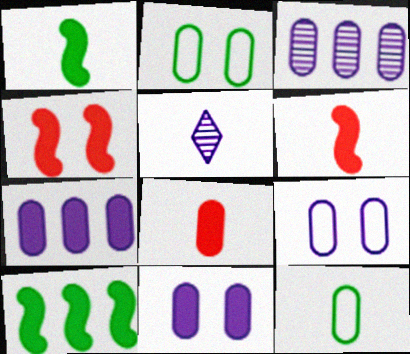[[2, 3, 8], 
[5, 6, 12]]